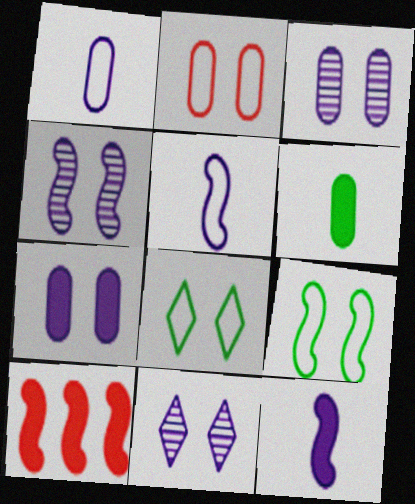[[3, 4, 11]]